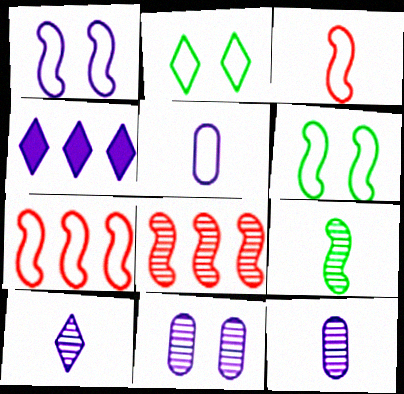[[1, 4, 12], 
[2, 5, 7]]